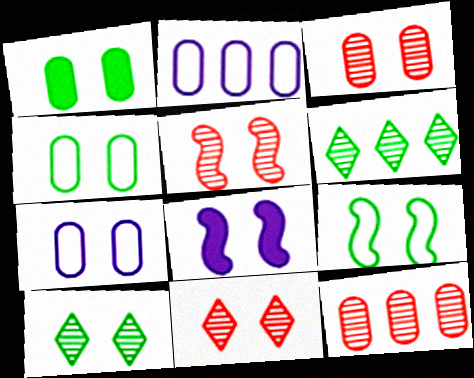[[1, 3, 7], 
[1, 9, 10], 
[3, 5, 11], 
[4, 8, 11], 
[5, 8, 9]]